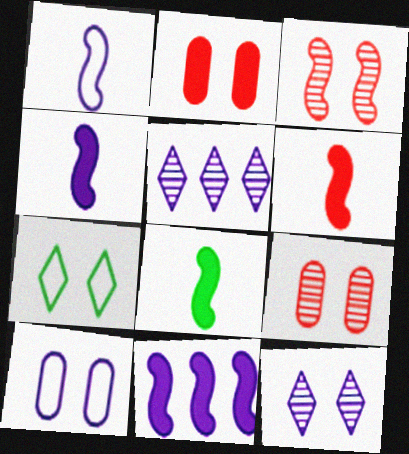[[4, 5, 10], 
[4, 6, 8]]